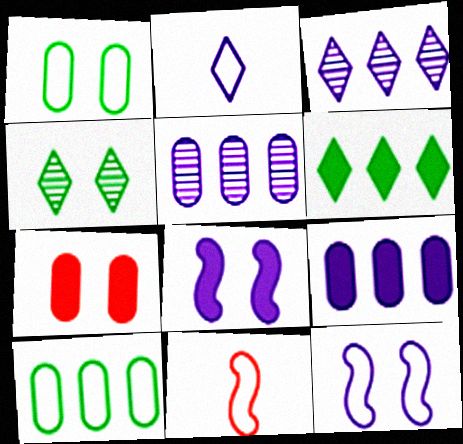[[2, 5, 8], 
[4, 7, 12], 
[4, 9, 11]]